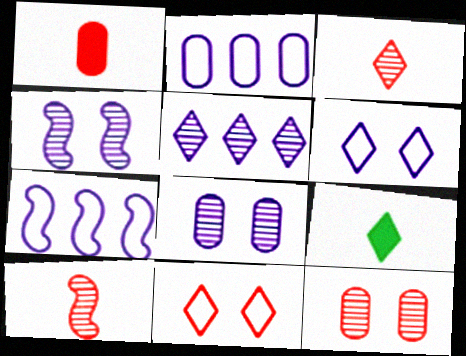[[5, 9, 11], 
[7, 9, 12]]